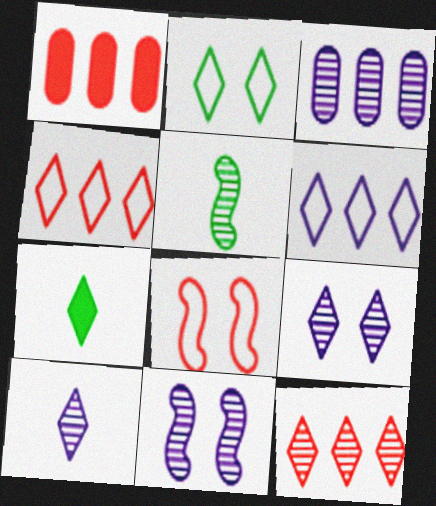[[3, 7, 8], 
[3, 10, 11], 
[4, 7, 9]]